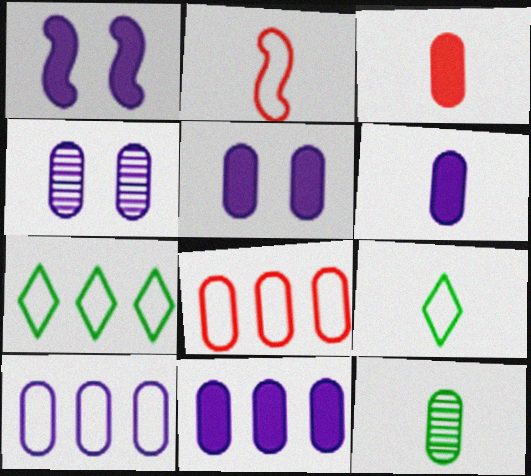[[4, 6, 10], 
[5, 6, 11], 
[5, 8, 12]]